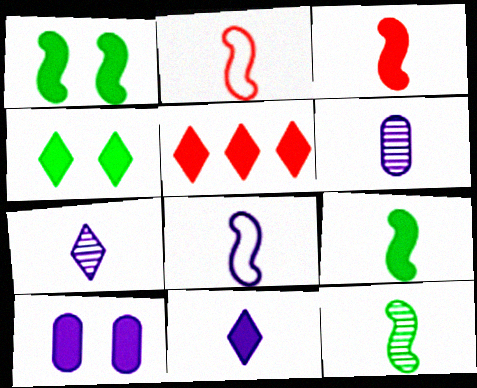[[3, 8, 12], 
[4, 5, 11], 
[5, 9, 10], 
[6, 8, 11]]